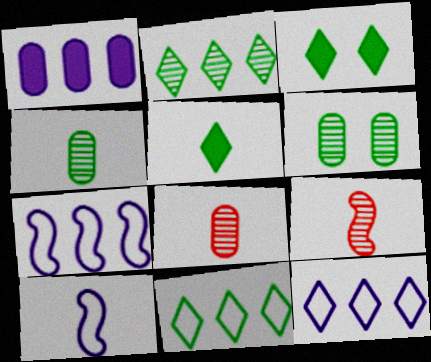[[3, 7, 8], 
[5, 8, 10]]